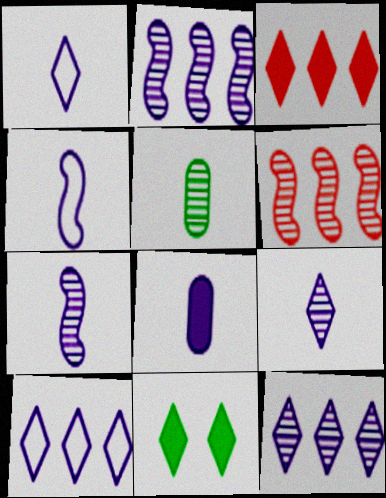[[1, 7, 8], 
[4, 8, 9]]